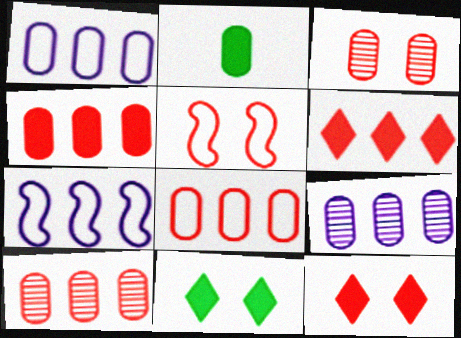[[1, 2, 3], 
[3, 5, 12], 
[4, 8, 10]]